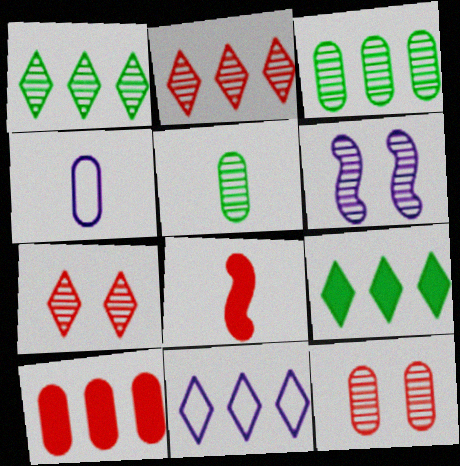[[2, 5, 6], 
[2, 9, 11]]